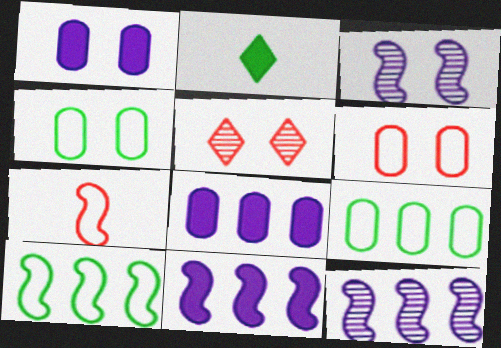[[2, 6, 12]]